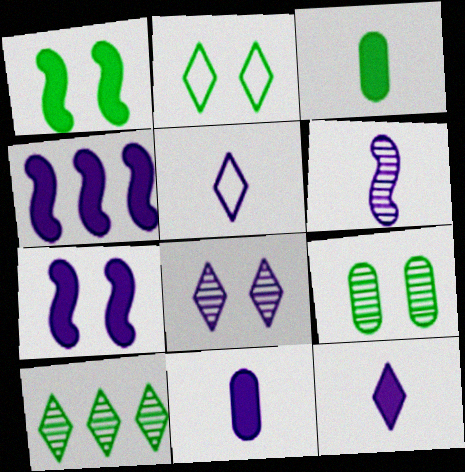[[1, 2, 9], 
[5, 6, 11]]